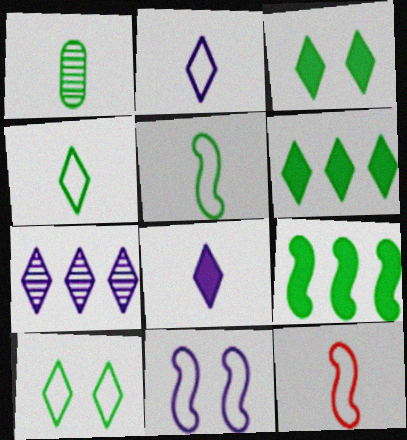[[1, 8, 12], 
[1, 9, 10]]